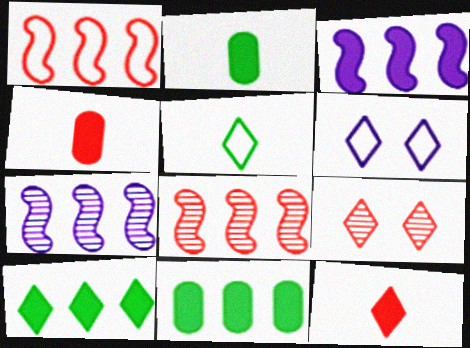[[1, 4, 9], 
[2, 6, 8]]